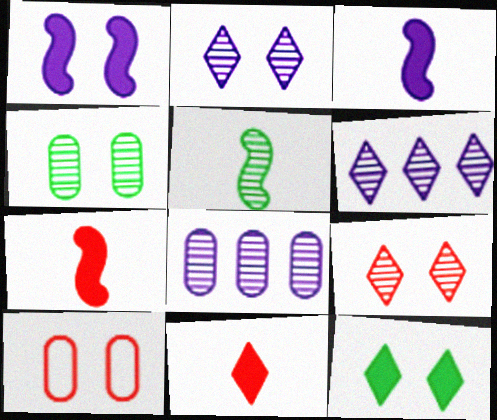[[5, 8, 9]]